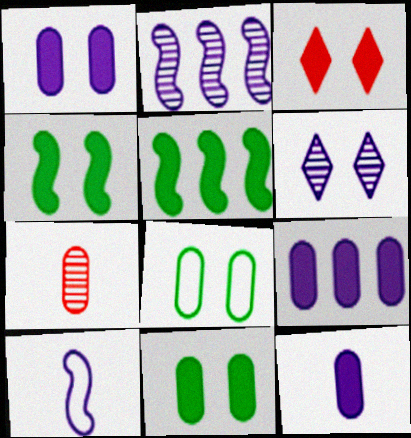[[1, 3, 4], 
[1, 9, 12], 
[3, 5, 12], 
[6, 9, 10], 
[7, 8, 9]]